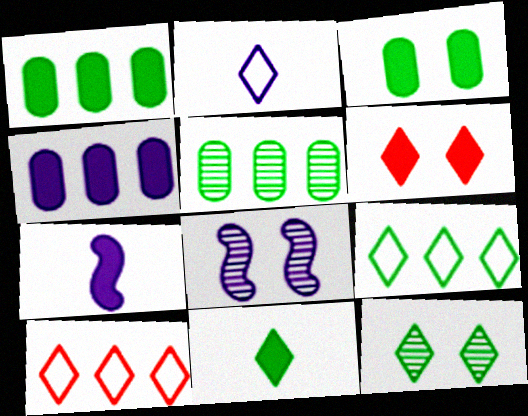[[1, 6, 7], 
[2, 4, 8], 
[9, 11, 12]]